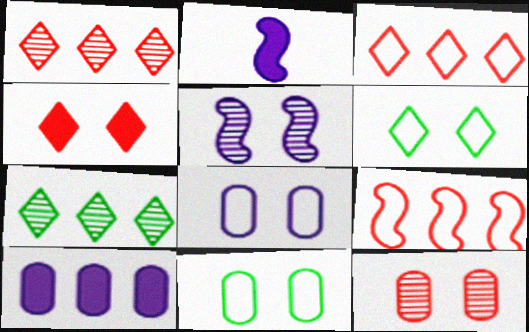[[1, 2, 11], 
[4, 5, 11], 
[7, 9, 10]]